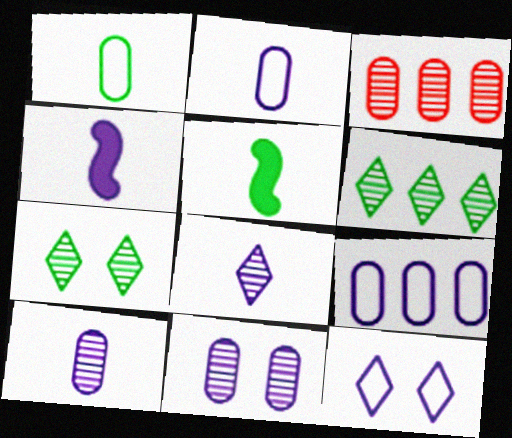[[2, 4, 8], 
[3, 5, 12]]